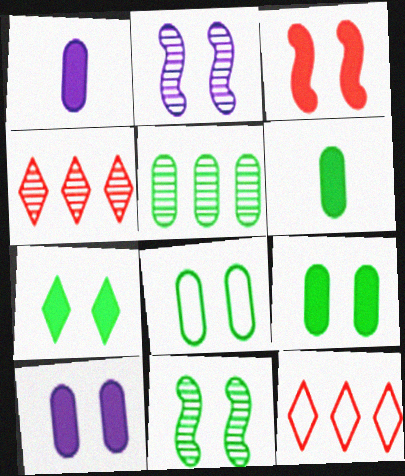[[1, 11, 12], 
[2, 6, 12], 
[3, 7, 10], 
[5, 6, 8], 
[7, 8, 11]]